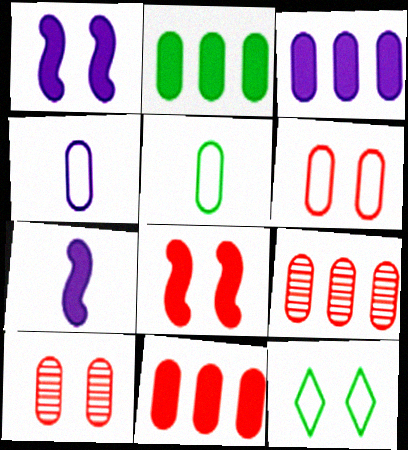[[1, 10, 12], 
[2, 3, 11], 
[2, 4, 10], 
[3, 5, 10], 
[7, 9, 12]]